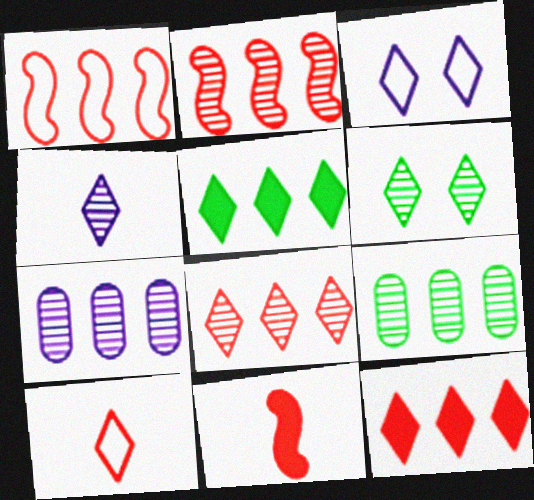[[1, 5, 7], 
[3, 9, 11], 
[4, 6, 8]]